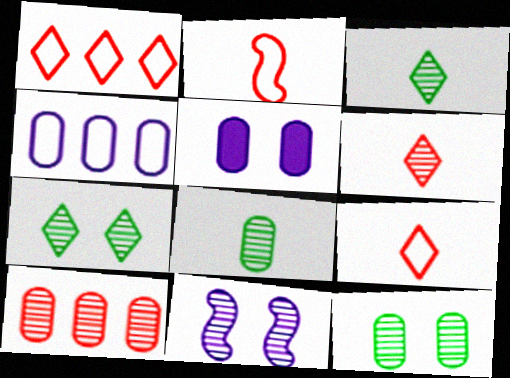[[3, 10, 11]]